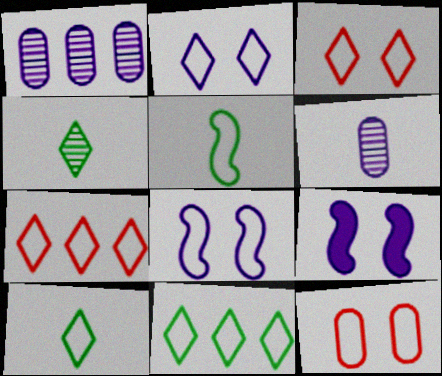[[2, 7, 10]]